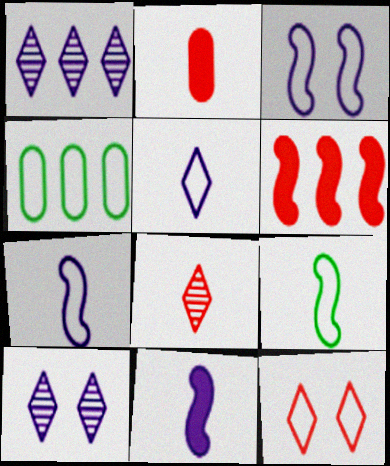[[1, 4, 6], 
[4, 7, 12]]